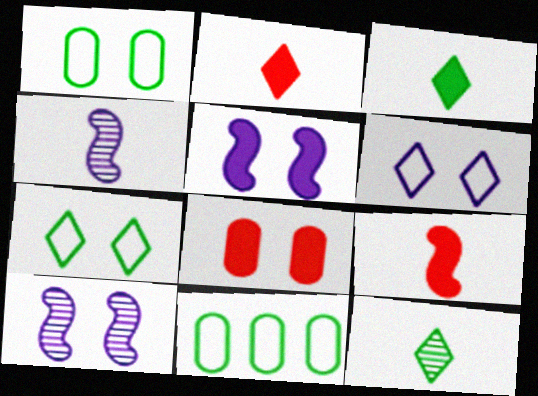[[2, 10, 11], 
[7, 8, 10]]